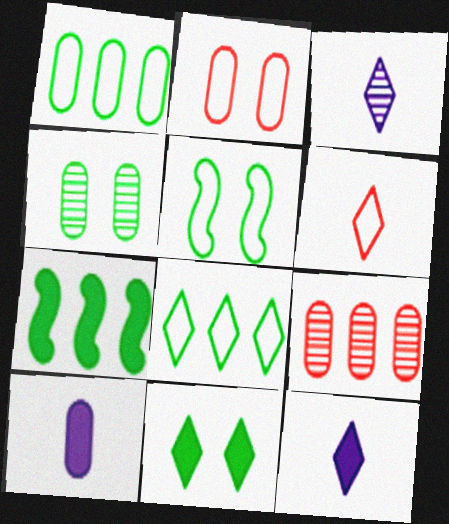[[2, 3, 7], 
[4, 5, 11], 
[5, 9, 12]]